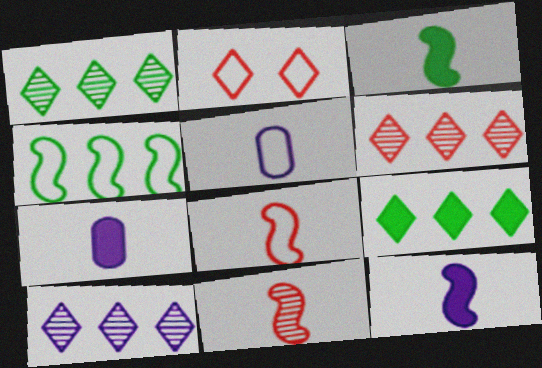[[1, 6, 10], 
[2, 4, 5]]